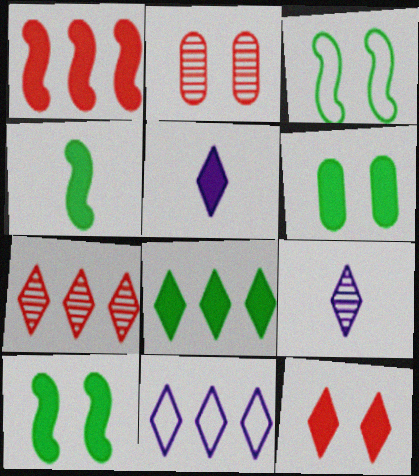[[1, 5, 6], 
[2, 4, 11], 
[4, 6, 8], 
[5, 8, 12], 
[7, 8, 11]]